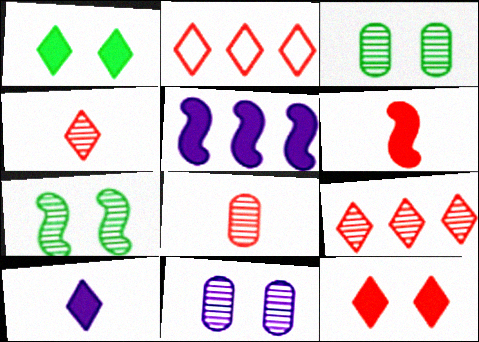[[2, 4, 12]]